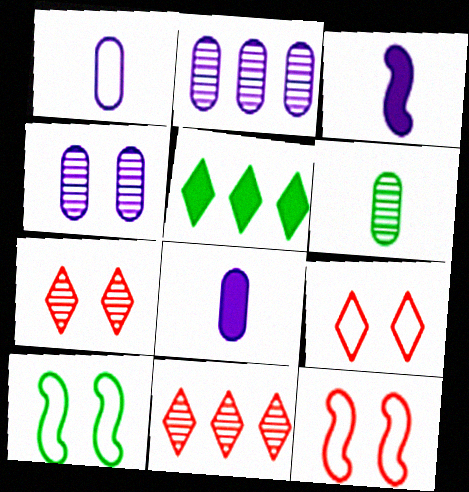[[5, 6, 10], 
[8, 10, 11]]